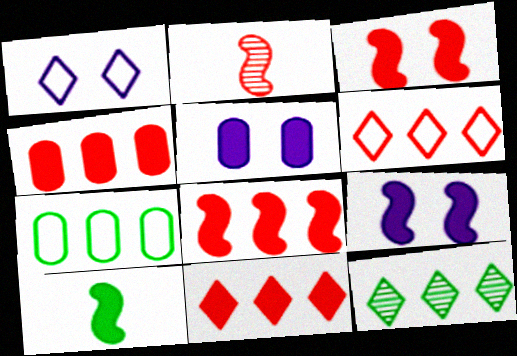[[4, 8, 11], 
[5, 10, 11], 
[8, 9, 10]]